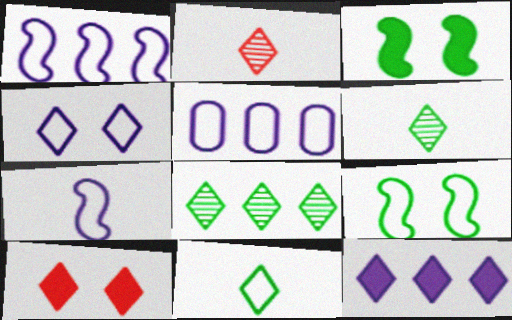[[2, 3, 5], 
[4, 5, 7]]